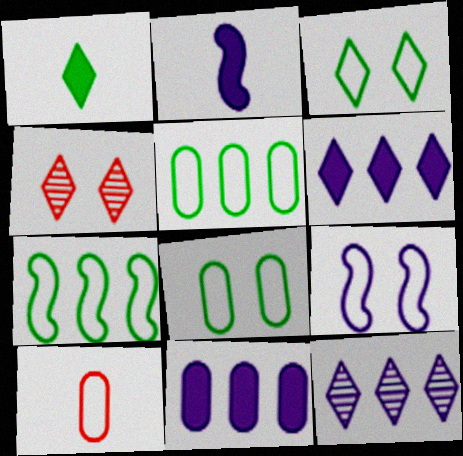[[2, 4, 5]]